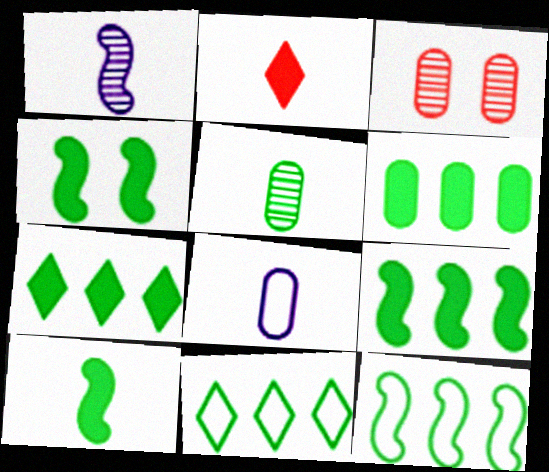[[3, 6, 8], 
[4, 5, 11], 
[4, 9, 10], 
[6, 7, 9]]